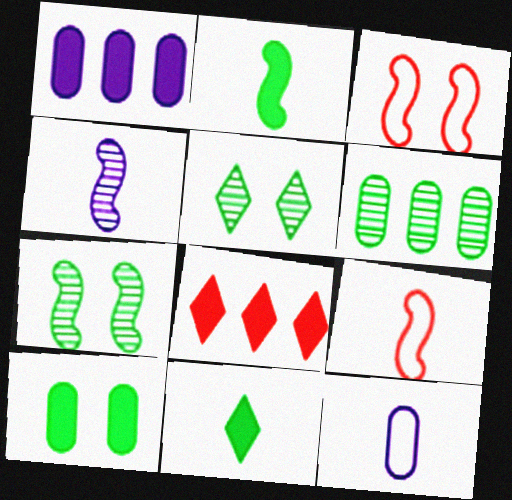[[1, 5, 9], 
[2, 4, 9], 
[7, 8, 12]]